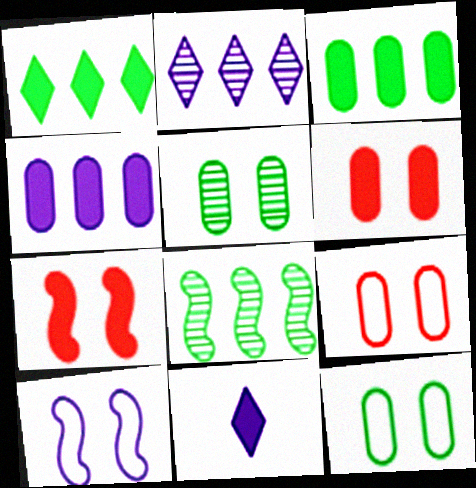[[3, 7, 11], 
[8, 9, 11]]